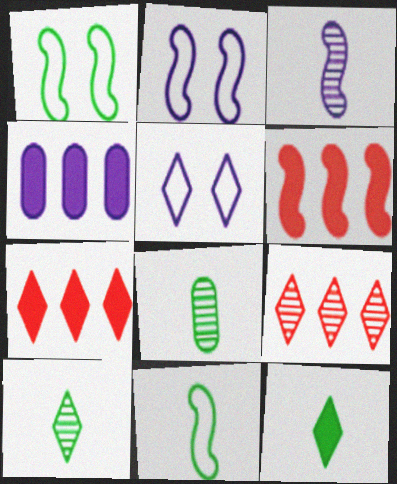[[1, 3, 6], 
[2, 7, 8], 
[3, 4, 5], 
[5, 6, 8], 
[5, 7, 10], 
[5, 9, 12], 
[8, 11, 12]]